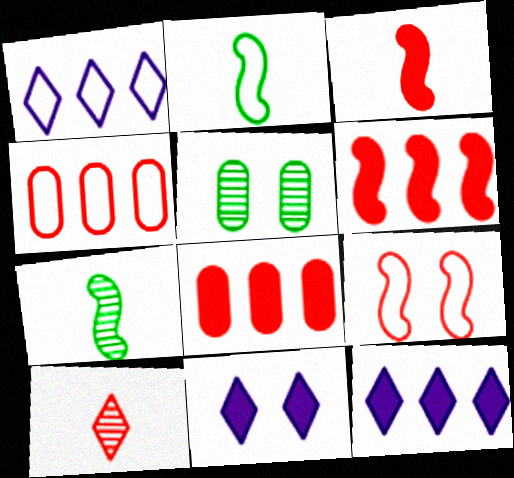[[1, 3, 5], 
[4, 7, 11], 
[5, 9, 11], 
[8, 9, 10]]